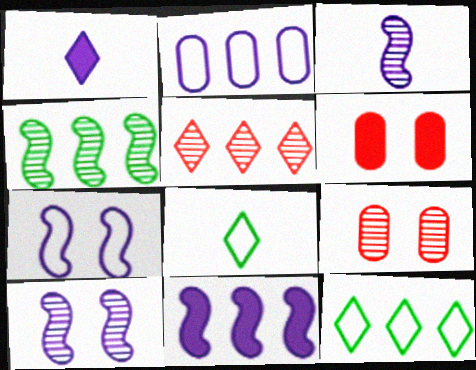[[1, 2, 10], 
[3, 6, 12], 
[3, 7, 11], 
[8, 9, 11]]